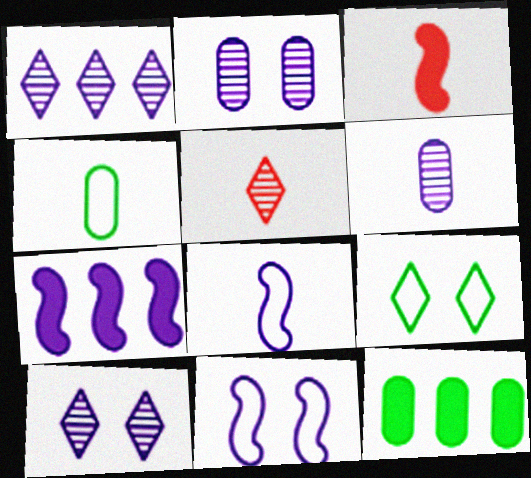[[5, 11, 12]]